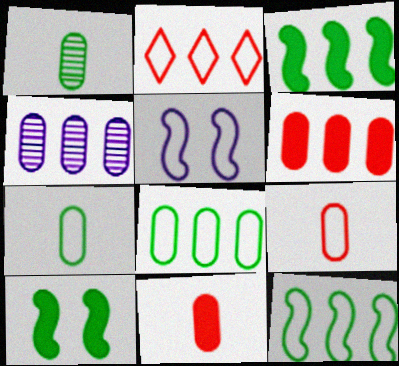[[2, 3, 4], 
[2, 5, 7], 
[4, 6, 8]]